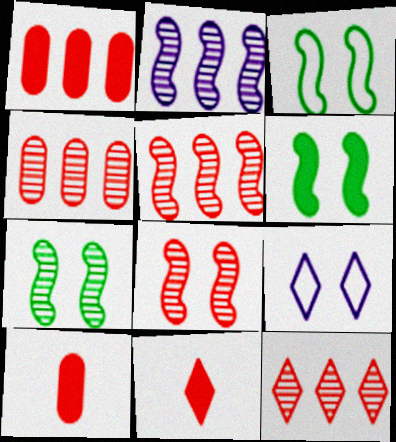[[3, 6, 7], 
[4, 5, 12]]